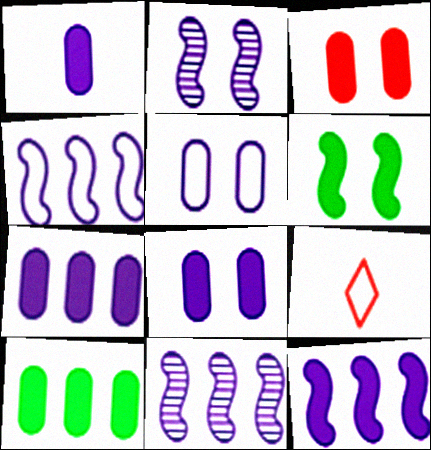[[1, 3, 10], 
[1, 7, 8], 
[2, 9, 10], 
[4, 11, 12]]